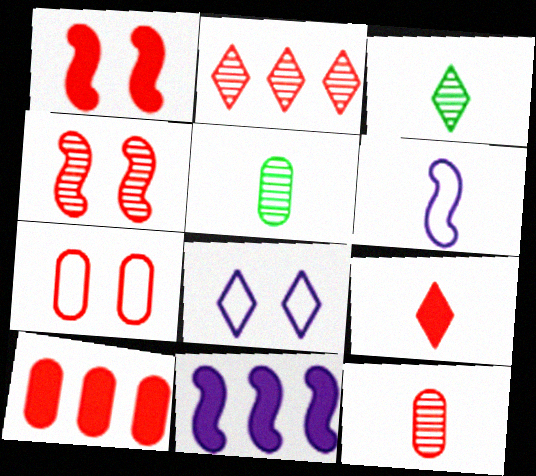[[1, 9, 10], 
[2, 4, 12], 
[3, 7, 11], 
[5, 6, 9], 
[7, 10, 12]]